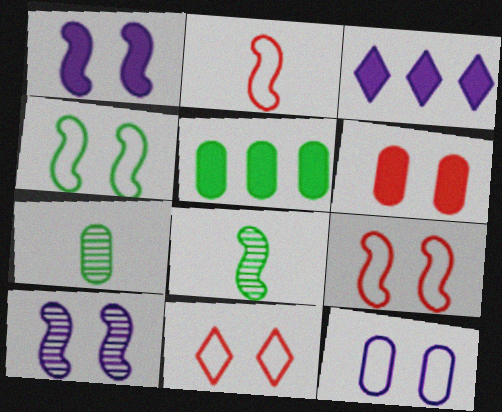[[3, 7, 9], 
[4, 11, 12]]